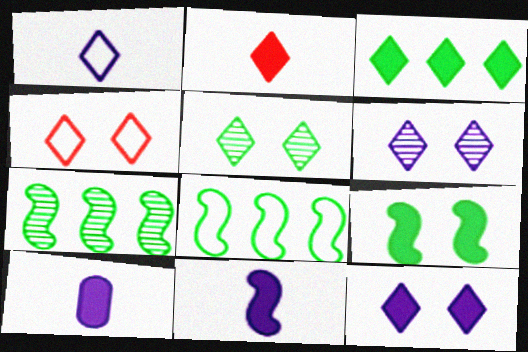[[2, 3, 12], 
[4, 5, 12], 
[4, 7, 10]]